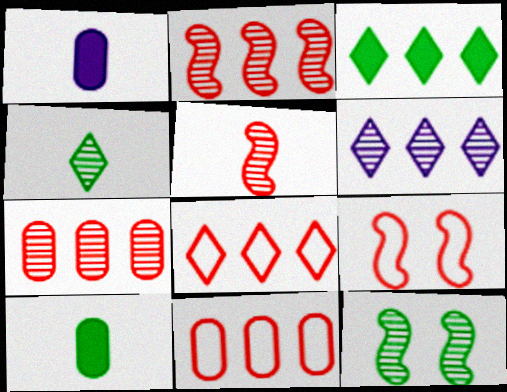[[1, 8, 12], 
[3, 6, 8], 
[6, 9, 10]]